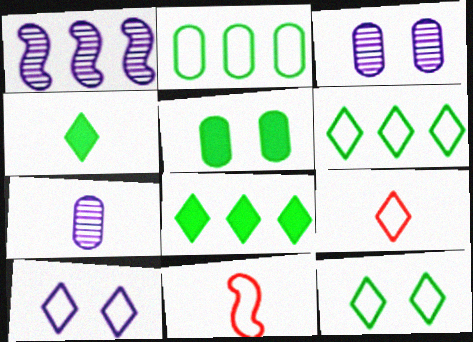[[1, 5, 9], 
[2, 10, 11], 
[3, 8, 11], 
[4, 7, 11], 
[6, 9, 10]]